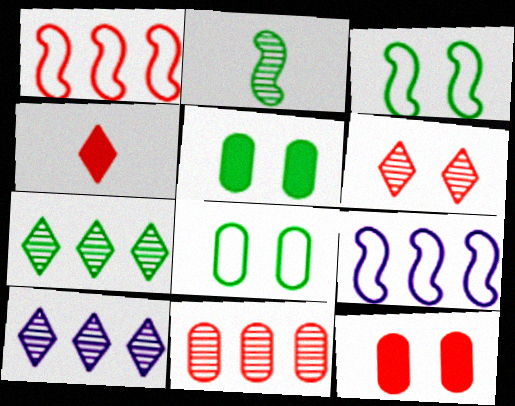[]